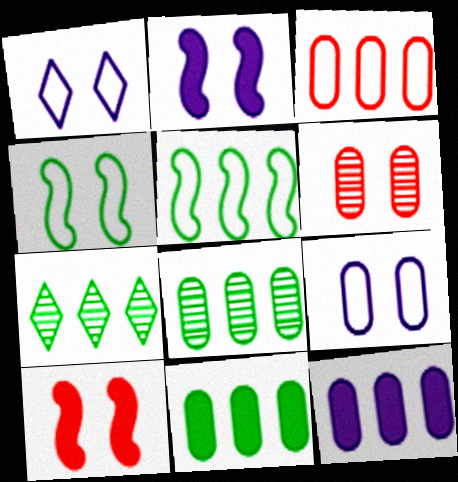[[3, 8, 12], 
[5, 7, 11]]